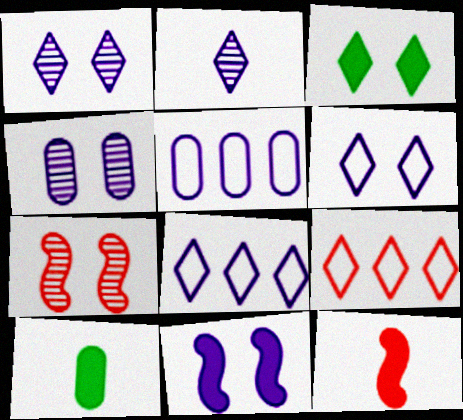[[2, 3, 9], 
[2, 5, 11], 
[4, 6, 11], 
[7, 8, 10]]